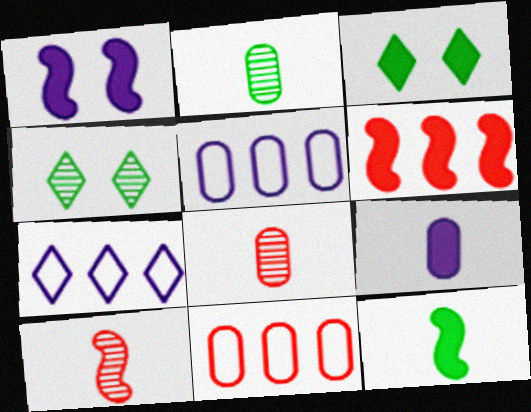[[1, 6, 12], 
[3, 5, 10], 
[3, 6, 9]]